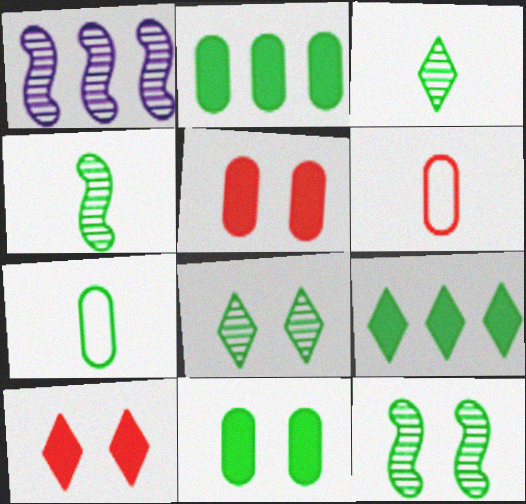[[1, 7, 10], 
[7, 9, 12]]